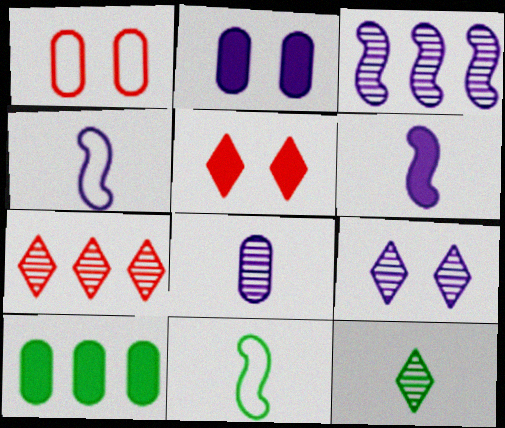[[1, 8, 10], 
[2, 7, 11], 
[3, 8, 9], 
[5, 6, 10], 
[7, 9, 12]]